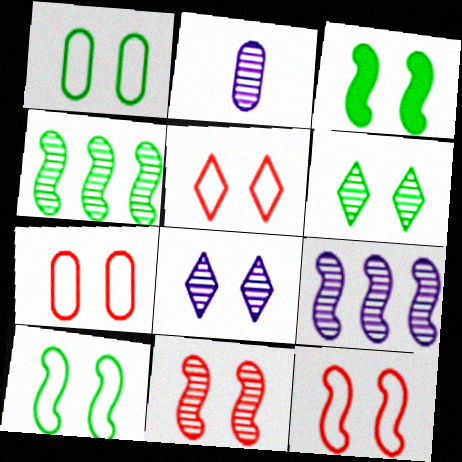[[1, 3, 6], 
[2, 8, 9], 
[3, 7, 8], 
[5, 7, 12]]